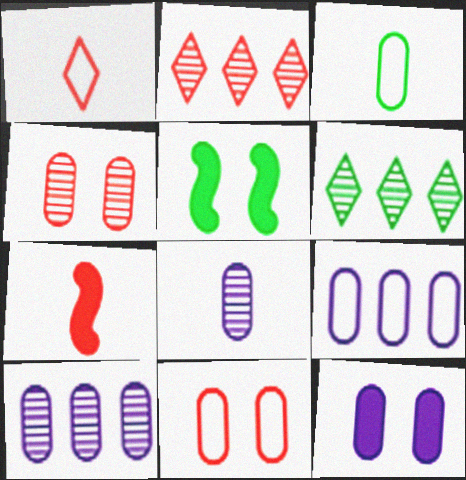[[1, 5, 10], 
[2, 7, 11], 
[3, 5, 6], 
[3, 9, 11], 
[8, 9, 12]]